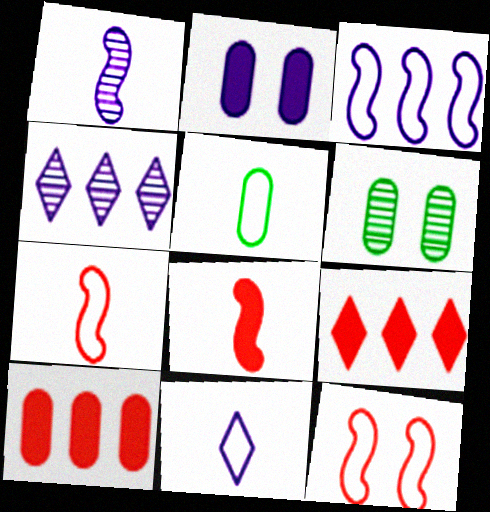[[5, 7, 11]]